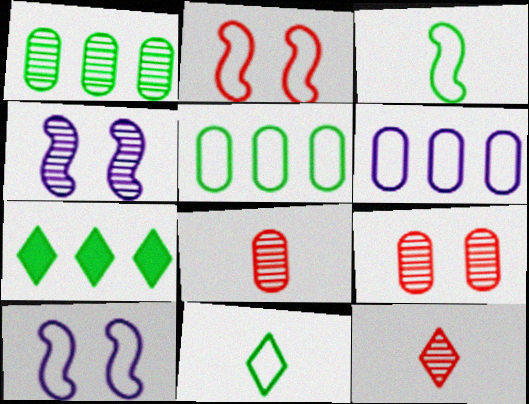[[1, 4, 12], 
[2, 6, 11], 
[7, 8, 10]]